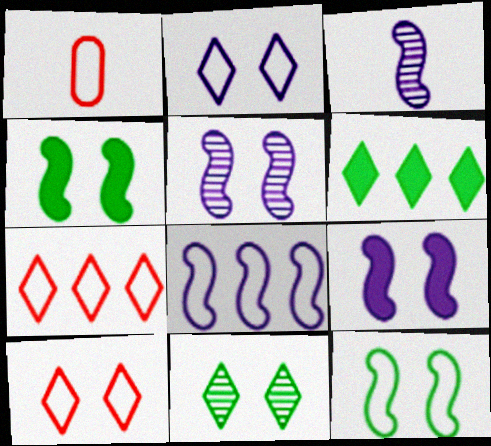[[1, 5, 6], 
[3, 8, 9]]